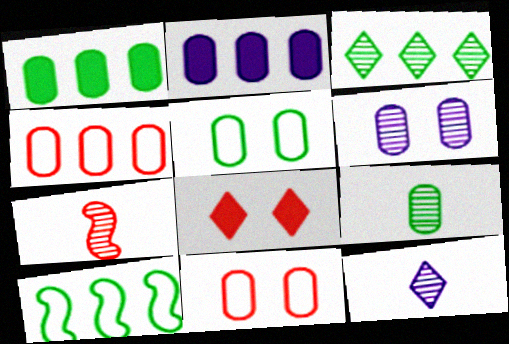[[1, 3, 10], 
[1, 5, 9], 
[2, 9, 11], 
[3, 6, 7], 
[4, 7, 8], 
[7, 9, 12]]